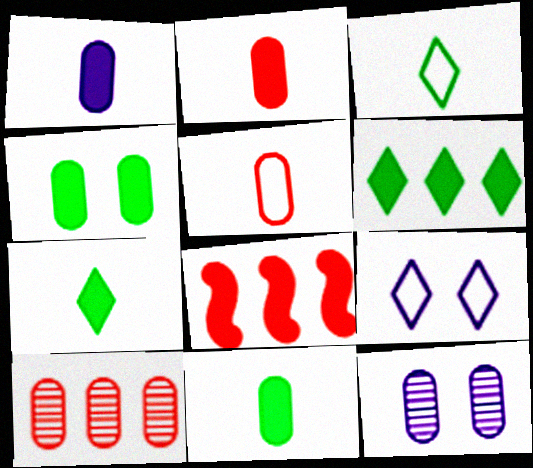[[1, 2, 11], 
[3, 8, 12]]